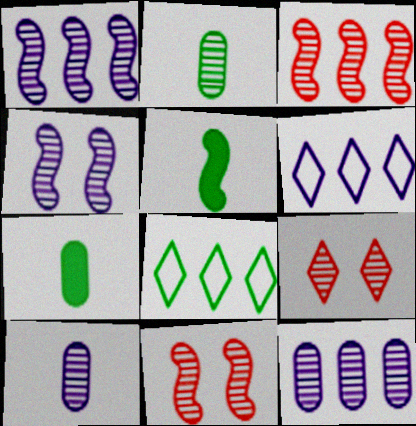[[1, 2, 9], 
[6, 7, 11]]